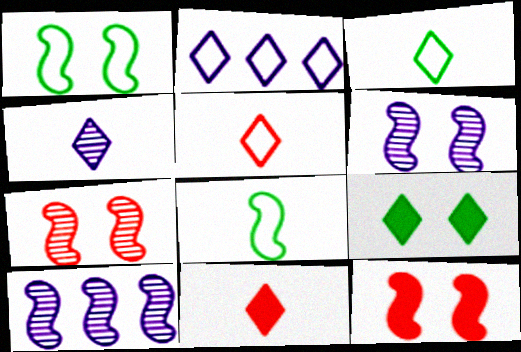[[1, 6, 12], 
[3, 4, 11], 
[8, 10, 12]]